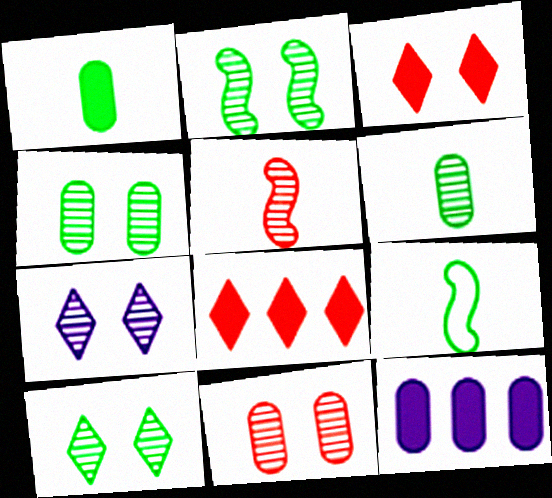[[2, 4, 10], 
[2, 7, 11]]